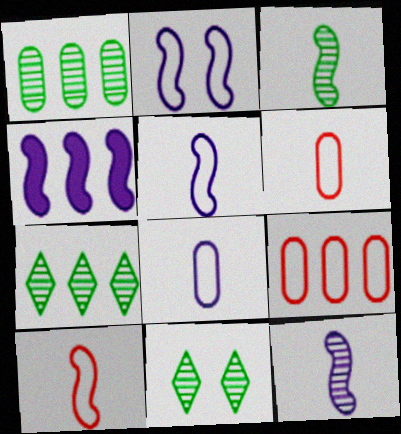[[1, 3, 11], 
[2, 4, 12], 
[4, 6, 11], 
[4, 7, 9]]